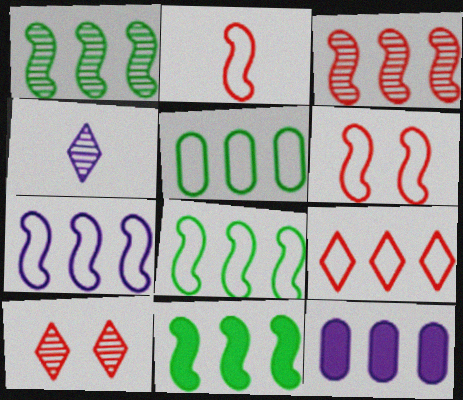[[1, 8, 11], 
[1, 9, 12], 
[3, 7, 11], 
[5, 7, 9]]